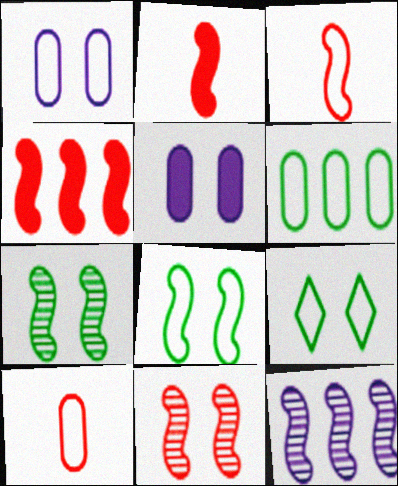[[1, 6, 10], 
[2, 8, 12], 
[3, 4, 11], 
[5, 9, 11]]